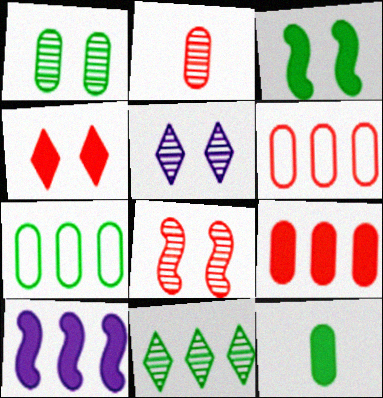[[1, 5, 8], 
[1, 7, 12], 
[4, 10, 12], 
[6, 10, 11]]